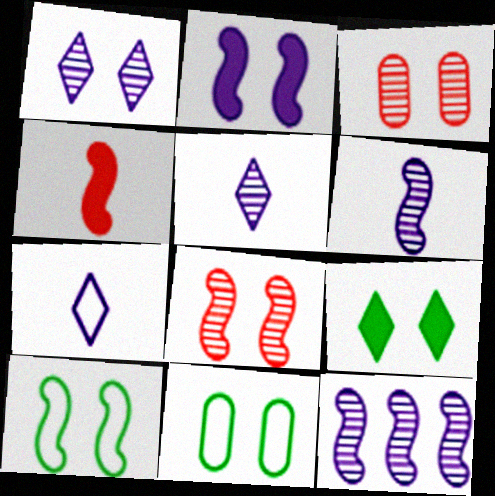[[2, 8, 10], 
[4, 10, 12]]